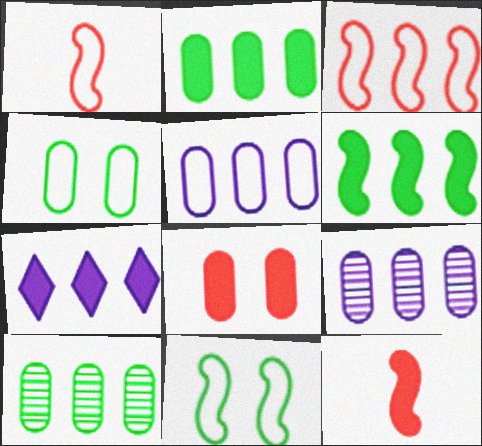[[3, 7, 10]]